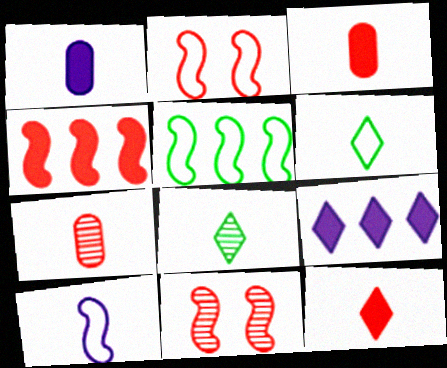[[2, 5, 10], 
[3, 8, 10]]